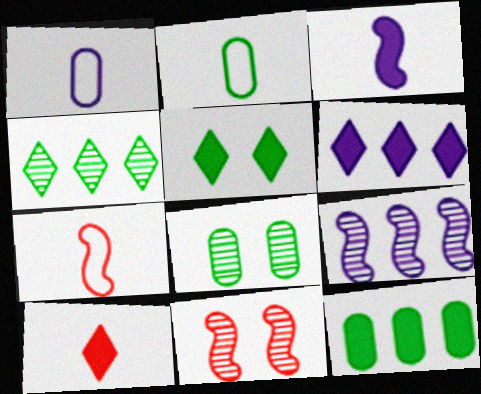[[2, 6, 11], 
[2, 8, 12], 
[5, 6, 10], 
[6, 7, 8]]